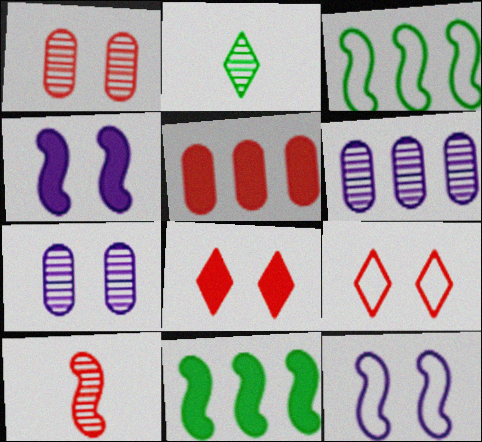[[2, 5, 12], 
[3, 4, 10], 
[5, 9, 10], 
[10, 11, 12]]